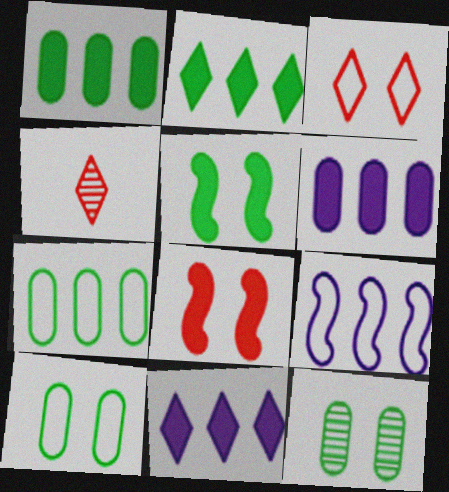[]